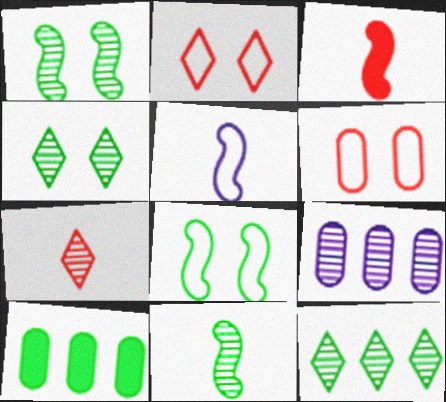[[1, 7, 9], 
[3, 5, 11]]